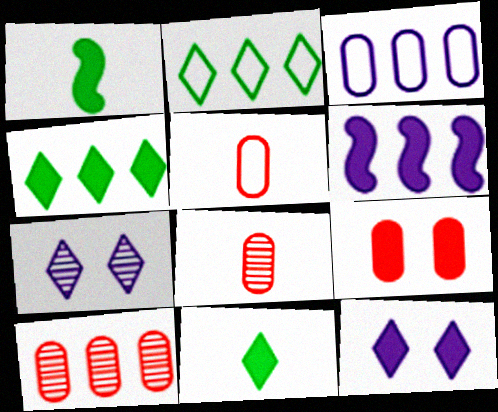[[2, 6, 10], 
[5, 9, 10], 
[6, 9, 11]]